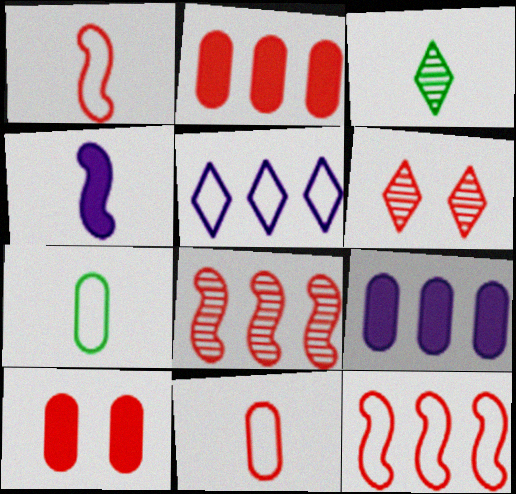[[1, 2, 6], 
[3, 4, 11]]